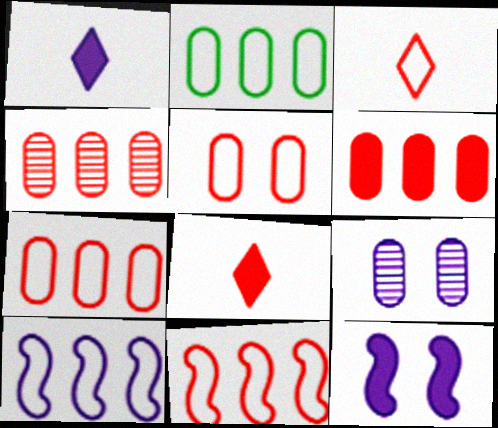[[1, 9, 10], 
[3, 5, 11], 
[4, 6, 7]]